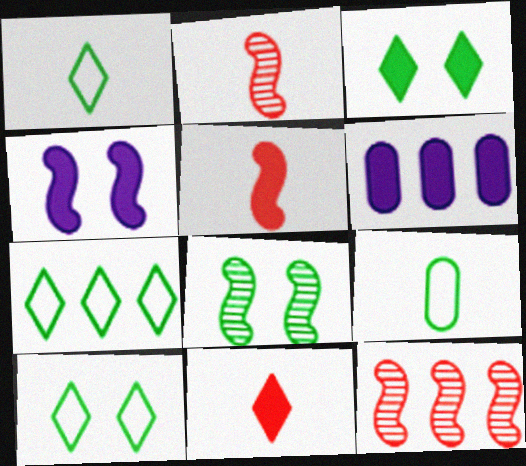[[1, 7, 10], 
[2, 6, 10], 
[3, 5, 6], 
[6, 7, 12]]